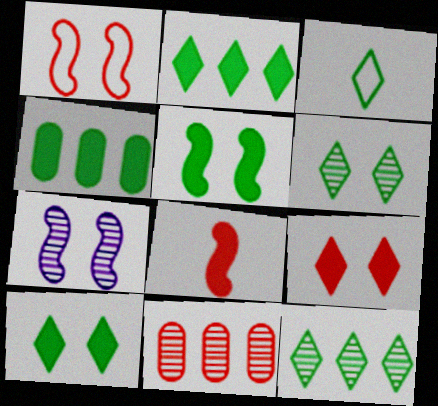[[1, 5, 7], 
[2, 3, 6], 
[3, 10, 12]]